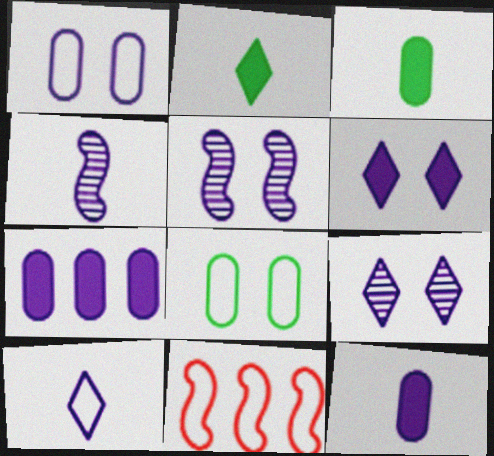[[1, 5, 6], 
[3, 9, 11], 
[4, 10, 12], 
[5, 7, 10], 
[8, 10, 11]]